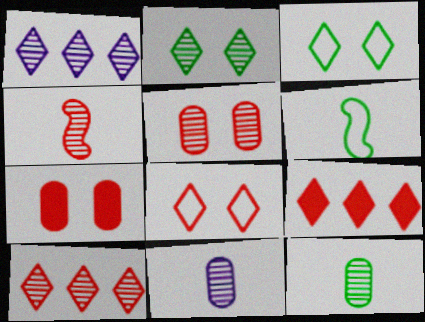[[1, 6, 7], 
[4, 5, 10]]